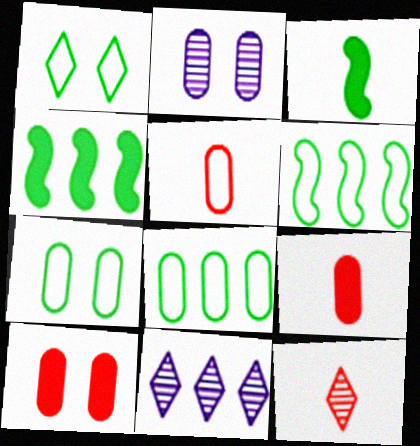[[2, 7, 10], 
[2, 8, 9]]